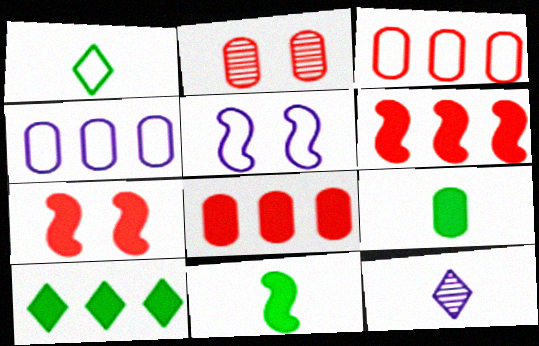[[1, 3, 5], 
[2, 4, 9]]